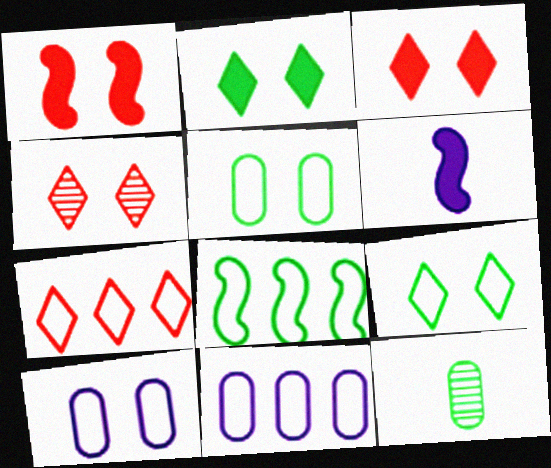[[2, 8, 12], 
[7, 8, 11]]